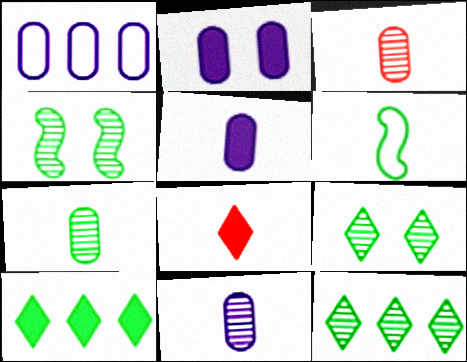[[1, 2, 11], 
[1, 4, 8], 
[3, 7, 11], 
[4, 7, 12], 
[6, 8, 11]]